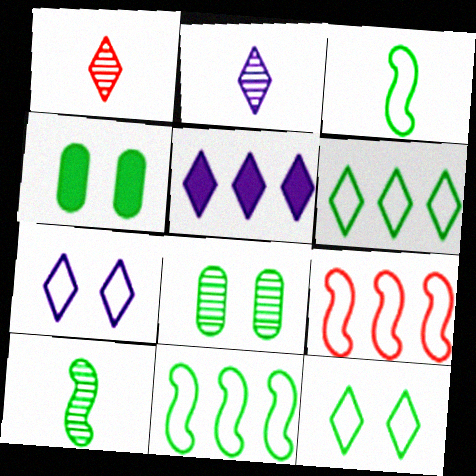[[1, 5, 12], 
[2, 4, 9], 
[2, 5, 7], 
[4, 6, 10]]